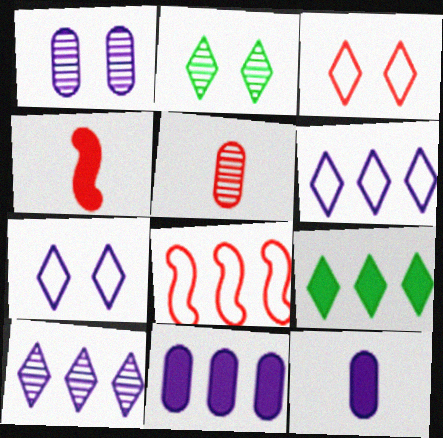[[2, 8, 12]]